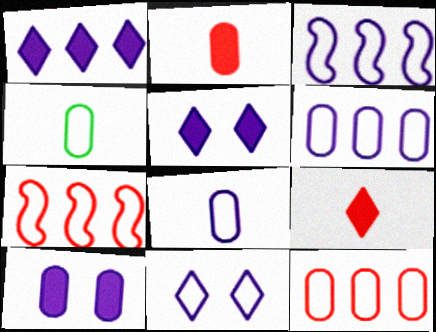[[3, 8, 11], 
[4, 7, 11]]